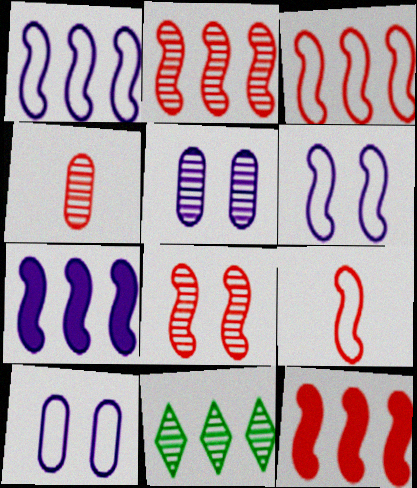[[2, 3, 12], 
[8, 9, 12]]